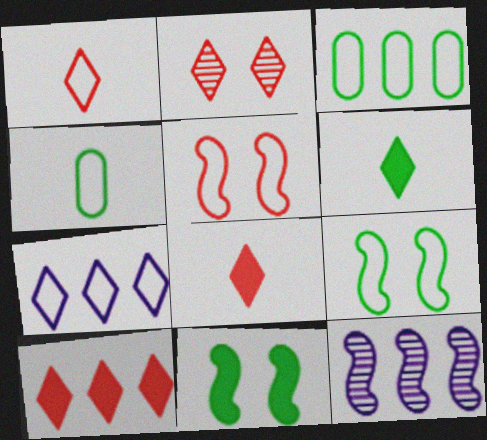[[1, 2, 10], 
[2, 6, 7], 
[3, 10, 12], 
[4, 5, 7]]